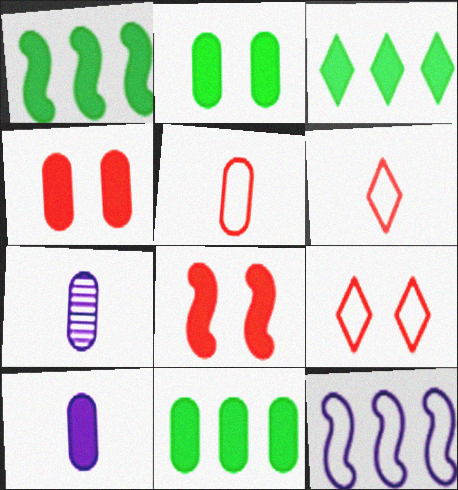[[1, 3, 11], 
[1, 7, 9], 
[3, 8, 10], 
[4, 10, 11]]